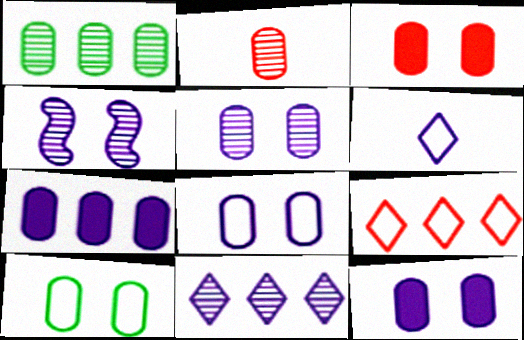[[1, 2, 5], 
[2, 7, 10], 
[3, 5, 10], 
[4, 6, 7], 
[5, 8, 12]]